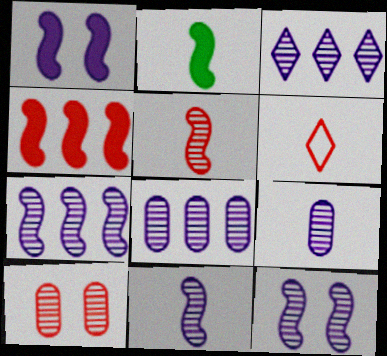[[1, 2, 4], 
[2, 6, 9], 
[3, 7, 8], 
[3, 9, 12], 
[4, 6, 10], 
[7, 11, 12]]